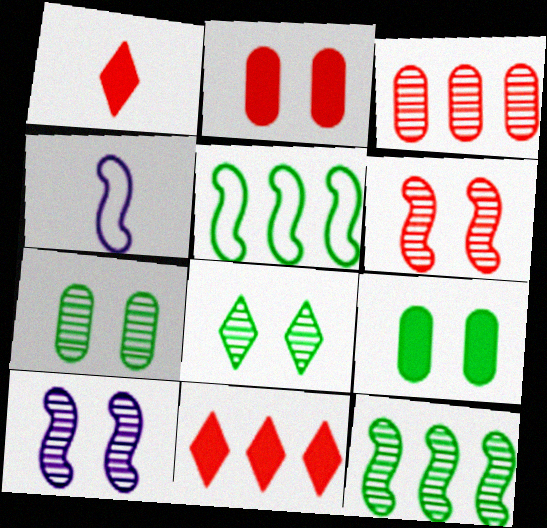[[4, 7, 11]]